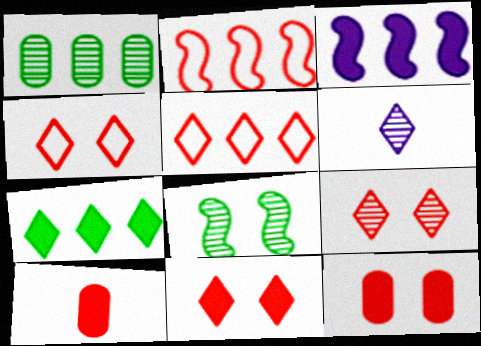[[1, 3, 5], 
[2, 9, 10], 
[4, 6, 7], 
[4, 9, 11]]